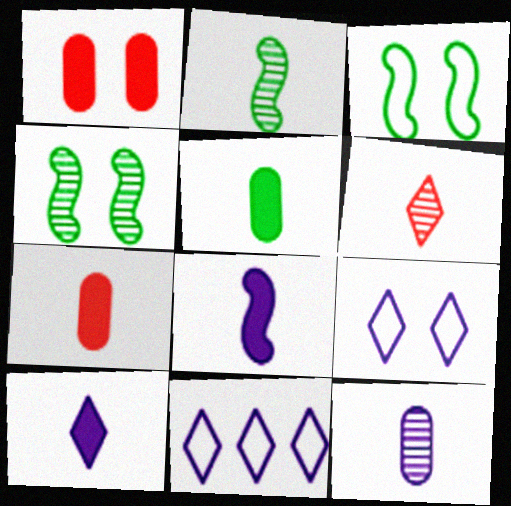[[1, 2, 11], 
[1, 4, 9], 
[2, 6, 12], 
[4, 7, 11]]